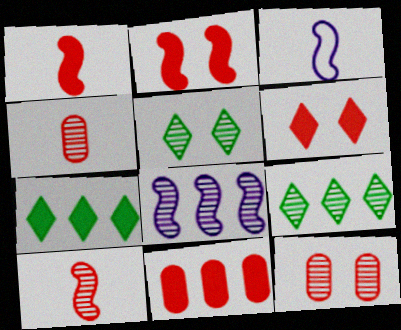[[1, 6, 11], 
[3, 5, 11], 
[3, 7, 12], 
[4, 5, 8]]